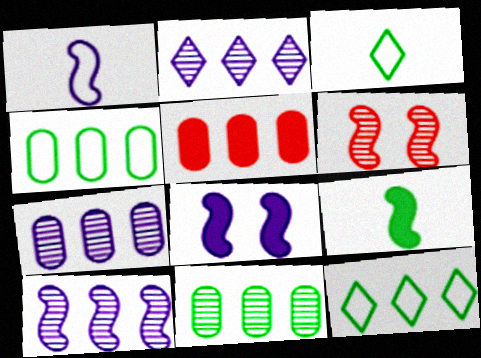[[1, 8, 10], 
[2, 7, 10], 
[4, 5, 7], 
[5, 10, 12]]